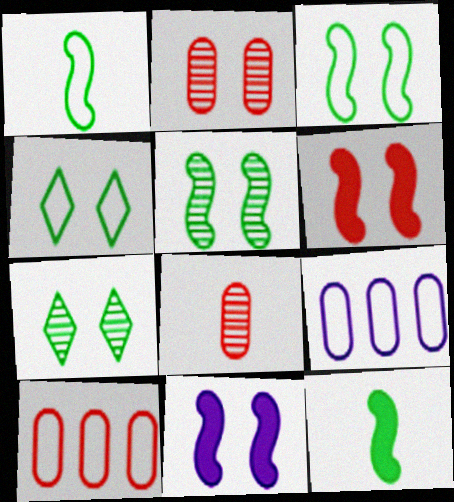[[2, 4, 11]]